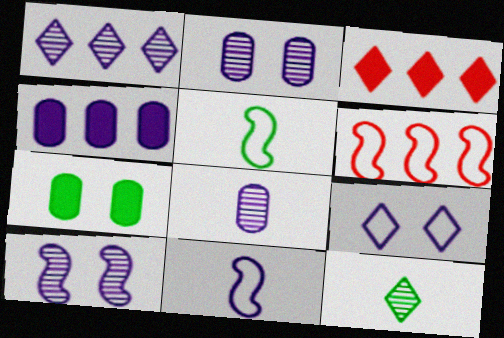[[1, 8, 10], 
[2, 3, 5], 
[3, 9, 12]]